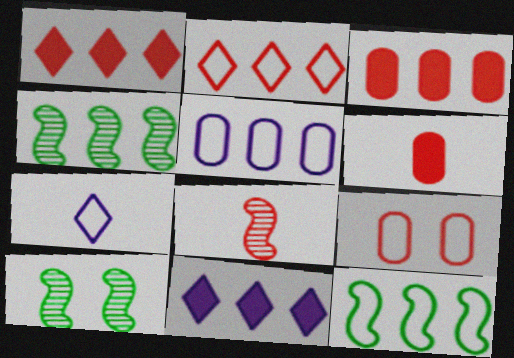[[1, 4, 5], 
[1, 8, 9], 
[2, 5, 12], 
[3, 7, 10], 
[7, 9, 12]]